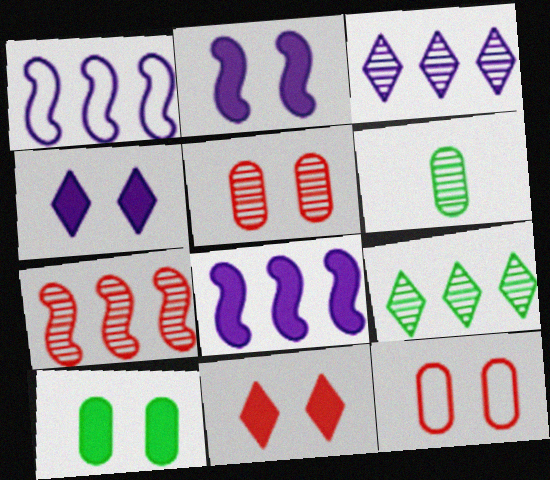[[1, 6, 11], 
[2, 10, 11]]